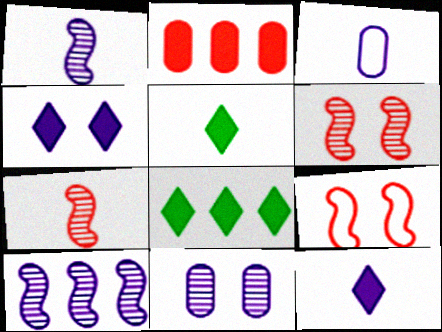[[1, 3, 12], 
[3, 4, 10], 
[3, 5, 7], 
[3, 6, 8]]